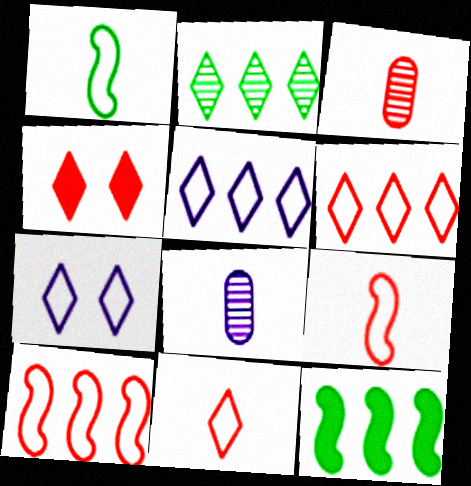[[3, 4, 10], 
[3, 7, 12]]